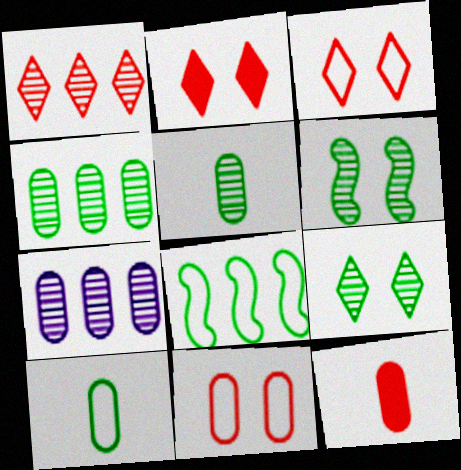[]